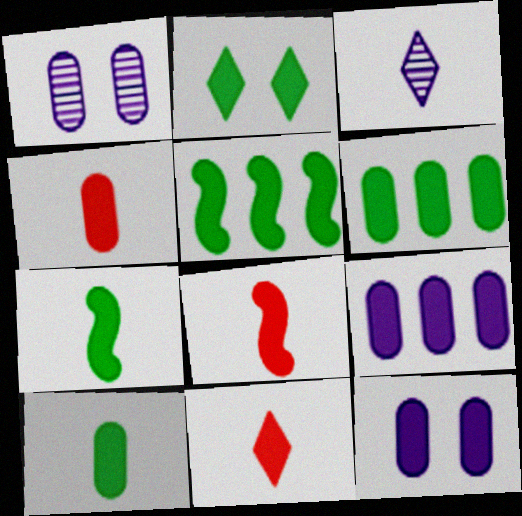[[2, 5, 10], 
[2, 6, 7], 
[2, 8, 9], 
[4, 6, 12], 
[4, 8, 11], 
[5, 11, 12]]